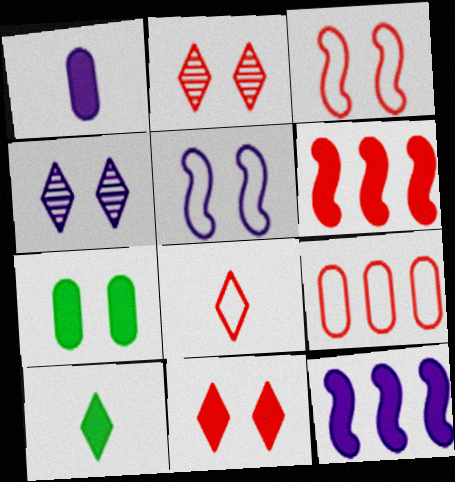[[2, 5, 7], 
[3, 4, 7], 
[3, 8, 9]]